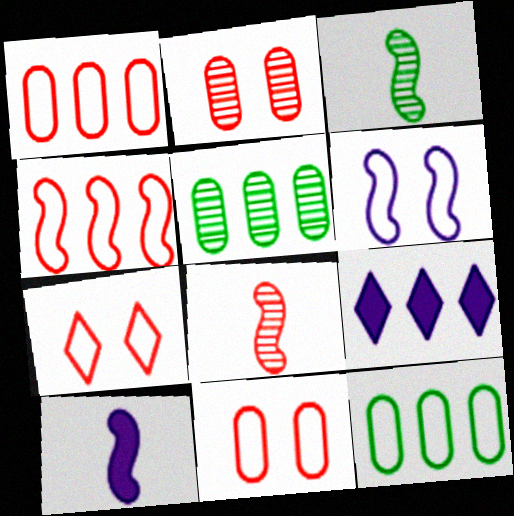[[3, 9, 11], 
[4, 5, 9], 
[5, 7, 10]]